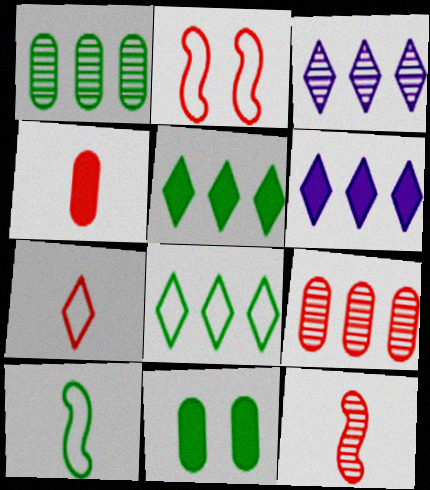[[4, 7, 12]]